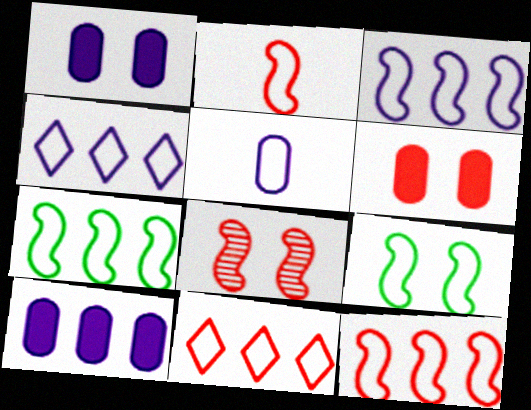[[2, 3, 9], 
[3, 7, 12], 
[5, 9, 11]]